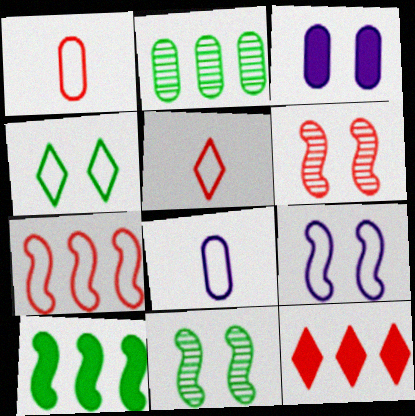[[1, 2, 3], 
[1, 6, 12], 
[3, 4, 6], 
[4, 7, 8], 
[8, 11, 12]]